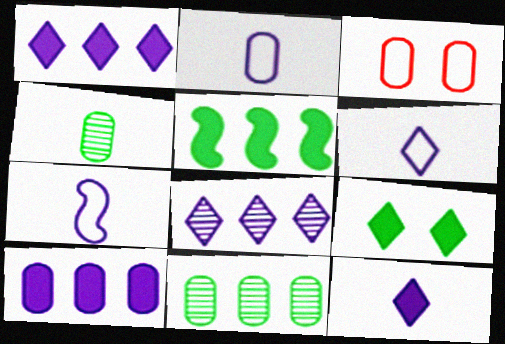[[2, 6, 7], 
[3, 4, 10]]